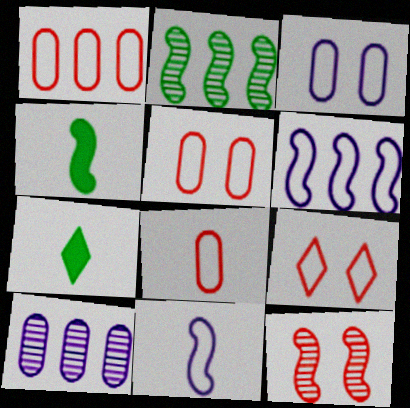[[1, 5, 8], 
[4, 6, 12], 
[4, 9, 10]]